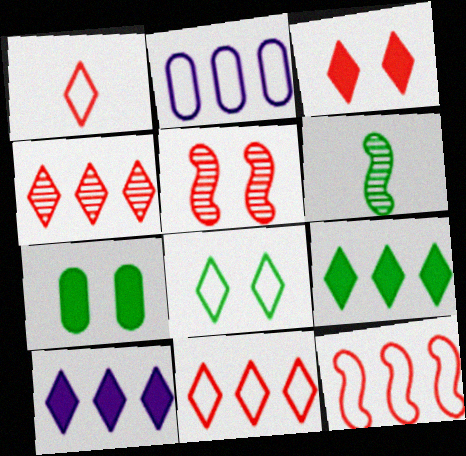[[1, 3, 4], 
[2, 3, 6]]